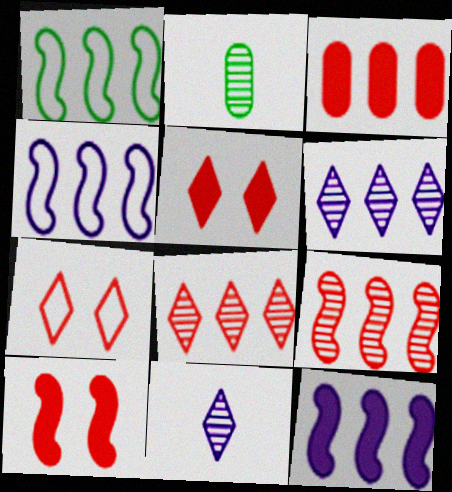[[1, 3, 6], 
[1, 9, 12], 
[2, 4, 5], 
[2, 7, 12]]